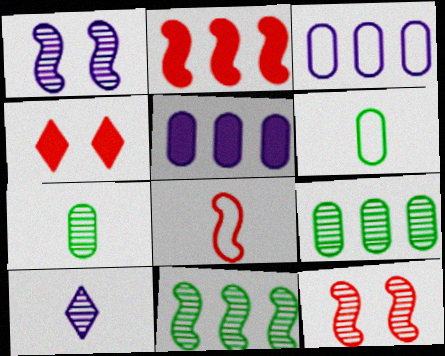[[2, 8, 12], 
[9, 10, 12]]